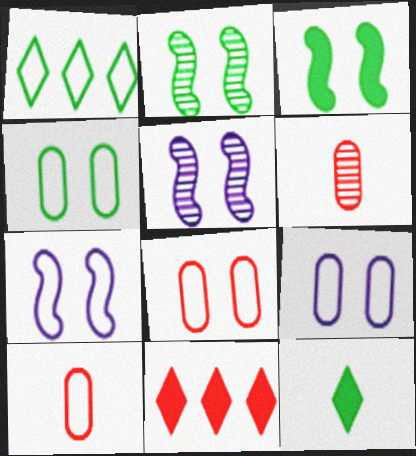[[1, 7, 10], 
[4, 8, 9]]